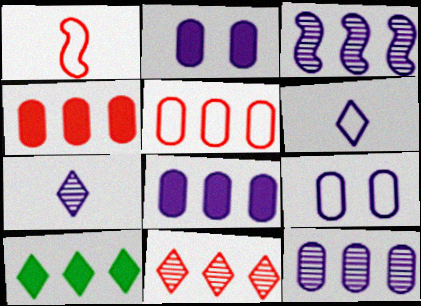[[2, 3, 6], 
[3, 5, 10]]